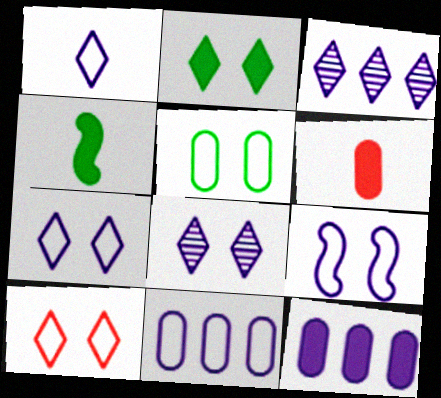[[1, 9, 11], 
[2, 8, 10], 
[5, 9, 10]]